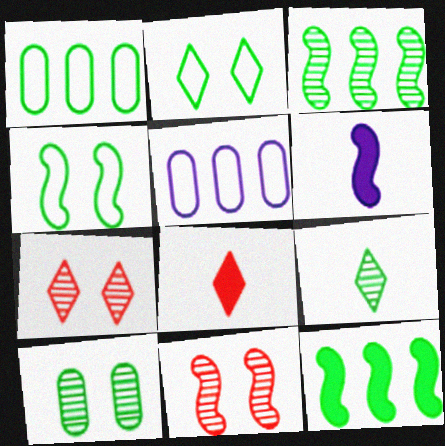[[1, 6, 7], 
[3, 9, 10]]